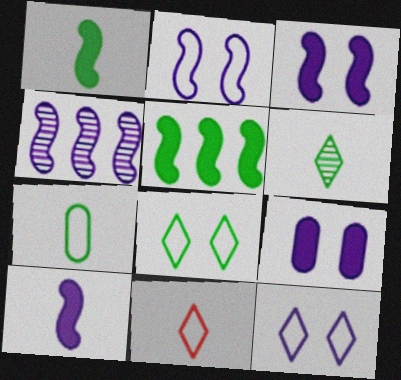[[1, 6, 7], 
[2, 4, 10]]